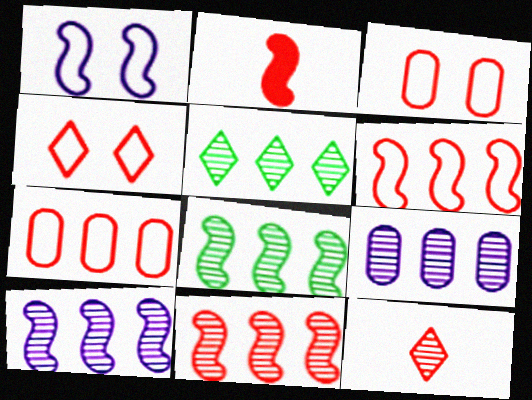[[1, 2, 8], 
[5, 9, 11], 
[8, 10, 11]]